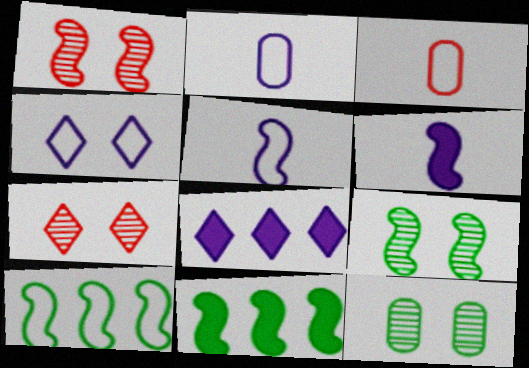[[1, 5, 11], 
[1, 6, 10], 
[2, 7, 11], 
[3, 4, 10], 
[3, 8, 9]]